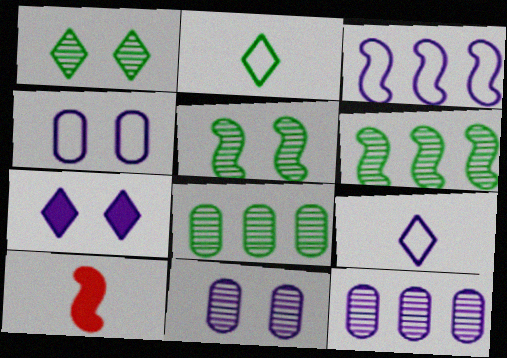[[3, 4, 9], 
[3, 5, 10]]